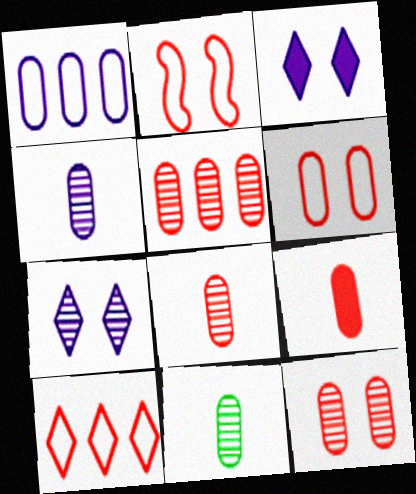[[4, 8, 11], 
[5, 6, 9], 
[5, 8, 12]]